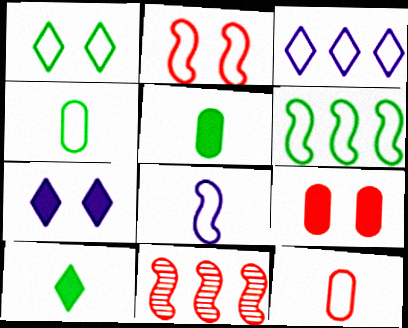[[1, 4, 6], 
[2, 3, 4], 
[2, 6, 8], 
[4, 7, 11]]